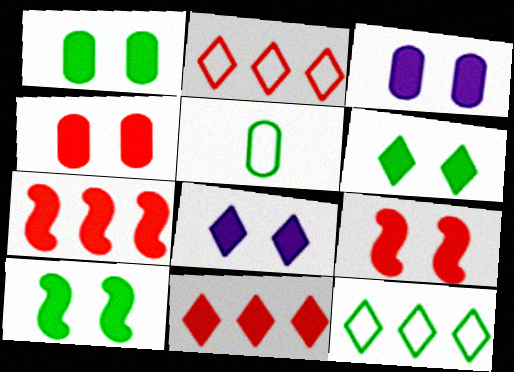[[1, 3, 4], 
[1, 6, 10], 
[1, 8, 9], 
[3, 6, 9], 
[4, 8, 10]]